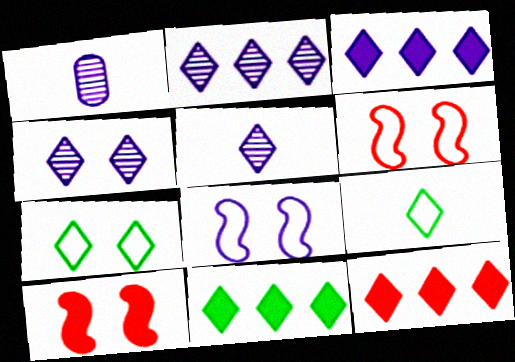[[1, 3, 8], 
[1, 6, 11], 
[2, 4, 5], 
[3, 11, 12], 
[4, 9, 12], 
[5, 7, 12]]